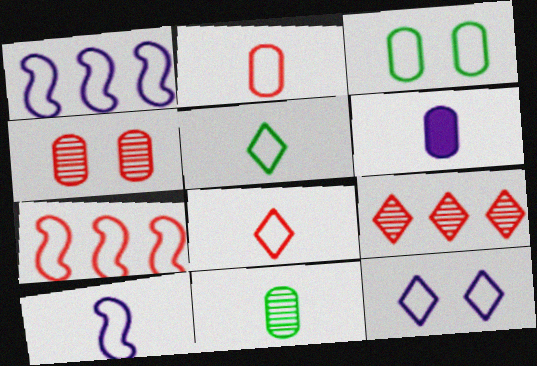[[1, 3, 8], 
[2, 5, 10], 
[2, 6, 11]]